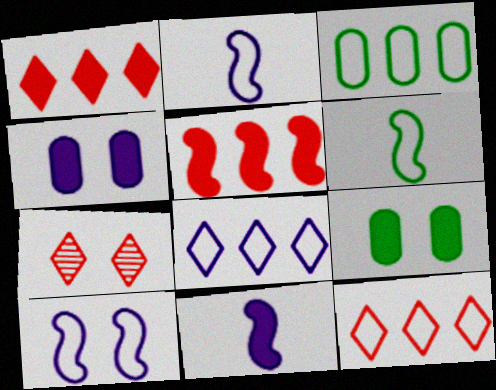[[1, 9, 11], 
[3, 7, 11], 
[7, 9, 10]]